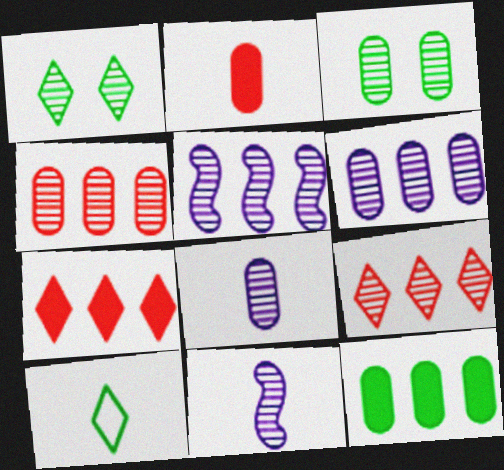[[1, 4, 11], 
[2, 10, 11], 
[3, 4, 8], 
[3, 9, 11]]